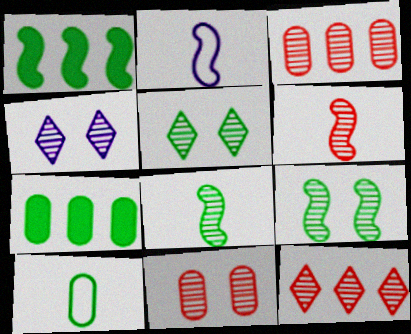[[1, 5, 10], 
[3, 4, 8], 
[4, 9, 11], 
[6, 11, 12]]